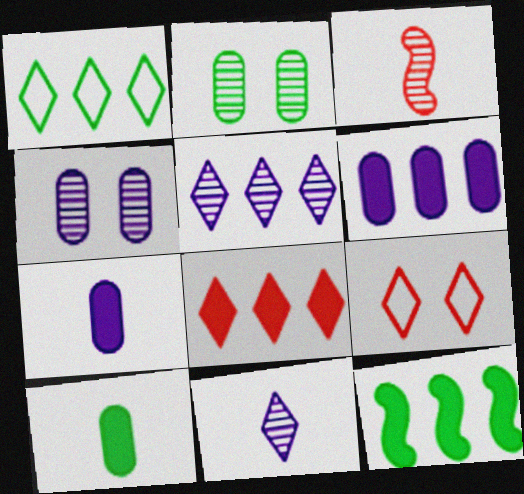[[1, 5, 8], 
[2, 3, 5], 
[6, 8, 12]]